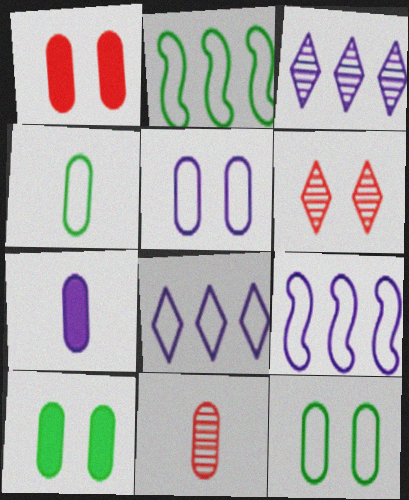[[2, 6, 7], 
[4, 7, 11]]